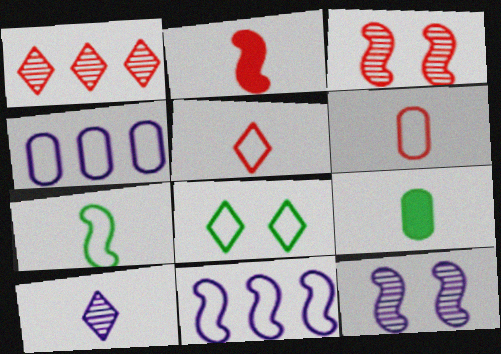[[6, 8, 11]]